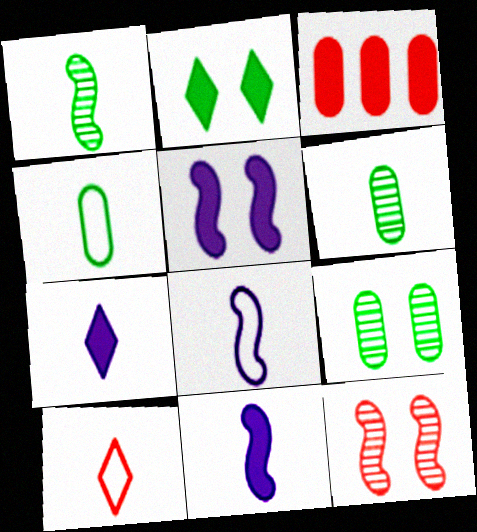[[2, 3, 11], 
[3, 10, 12], 
[4, 8, 10], 
[6, 10, 11]]